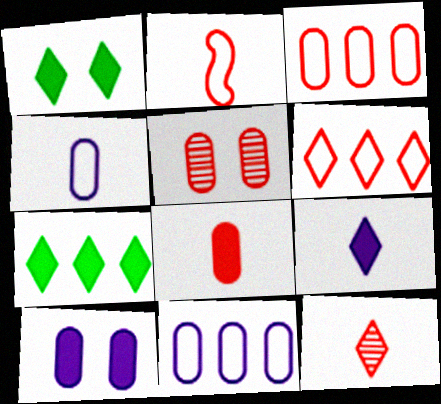[[2, 8, 12], 
[3, 5, 8]]